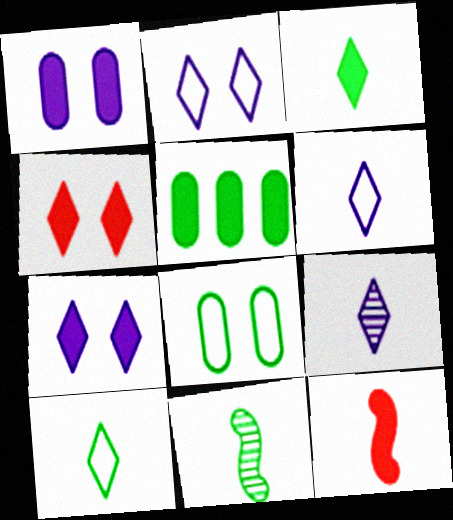[[5, 7, 12]]